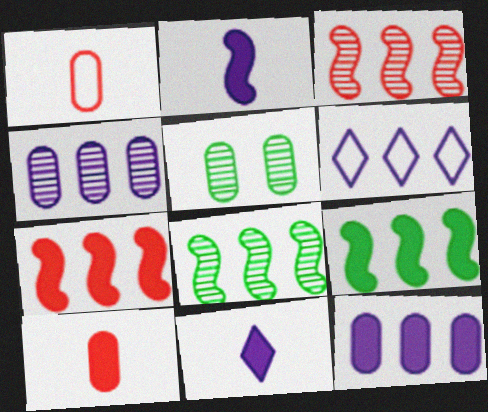[[1, 5, 12]]